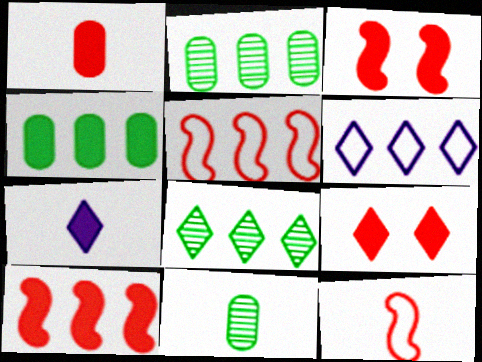[[1, 9, 10], 
[2, 6, 10], 
[3, 4, 7], 
[3, 6, 11], 
[7, 11, 12]]